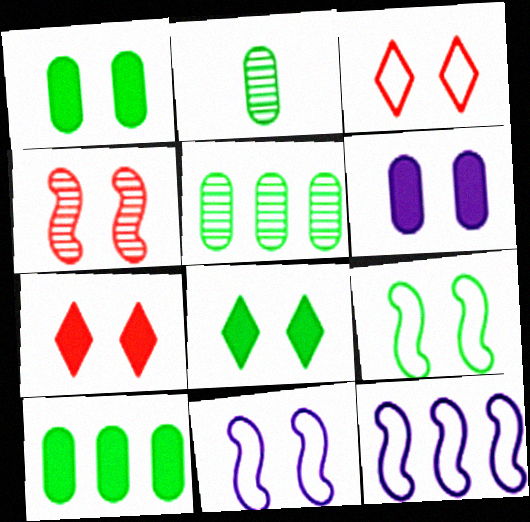[[2, 7, 12]]